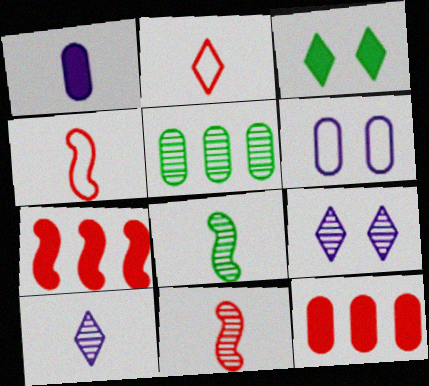[[1, 2, 8], 
[1, 3, 7], 
[5, 9, 11]]